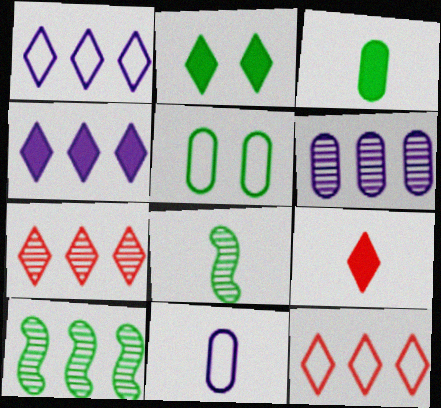[[2, 4, 9], 
[6, 7, 10], 
[8, 9, 11]]